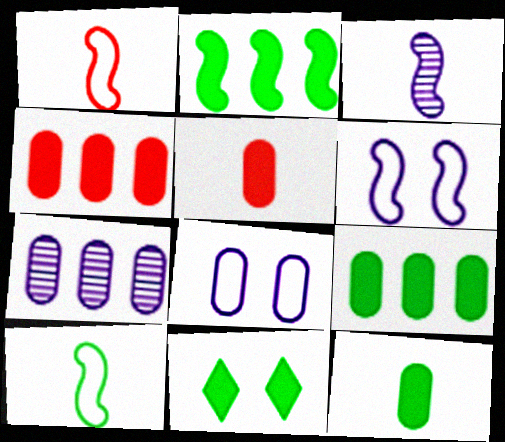[[1, 7, 11], 
[2, 11, 12]]